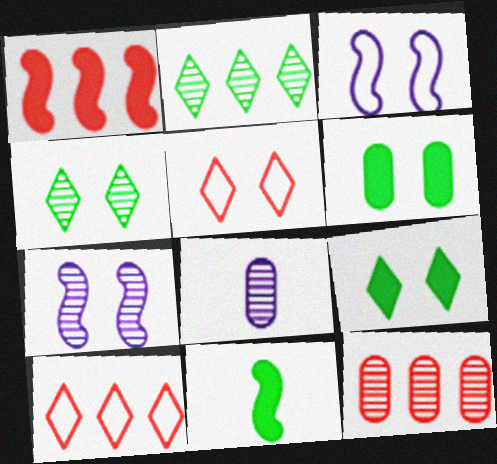[[1, 10, 12], 
[5, 6, 7]]